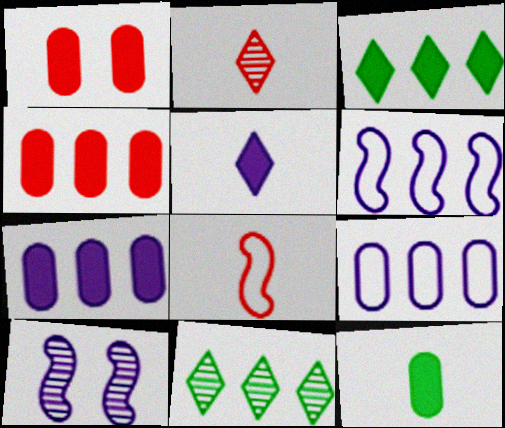[[1, 7, 12], 
[4, 6, 11], 
[5, 9, 10]]